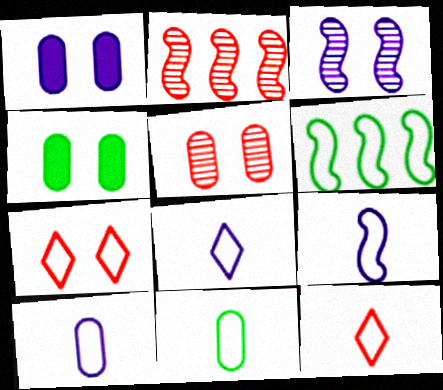[[2, 4, 8], 
[3, 4, 7], 
[6, 7, 10], 
[8, 9, 10], 
[9, 11, 12]]